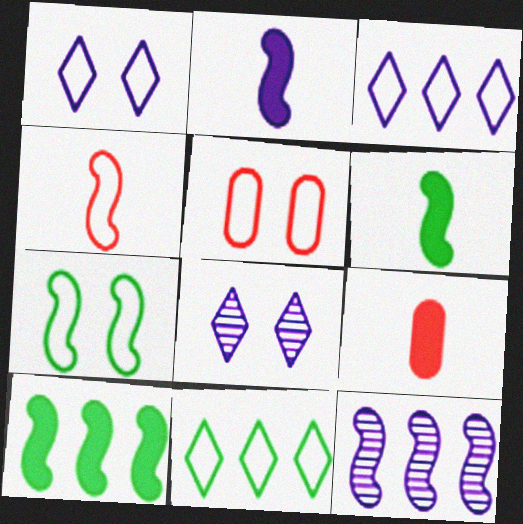[[1, 5, 7]]